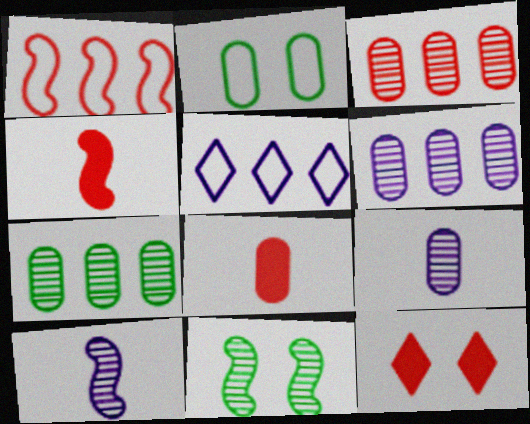[[2, 6, 8], 
[3, 6, 7], 
[5, 8, 11]]